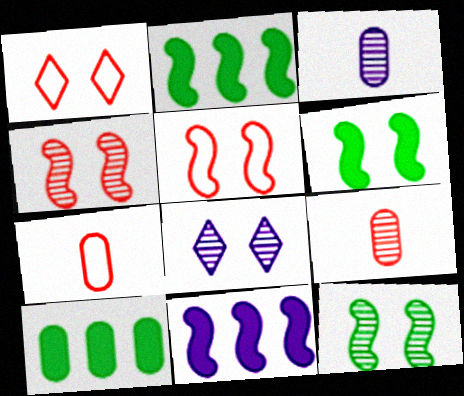[[1, 2, 3], 
[2, 7, 8]]